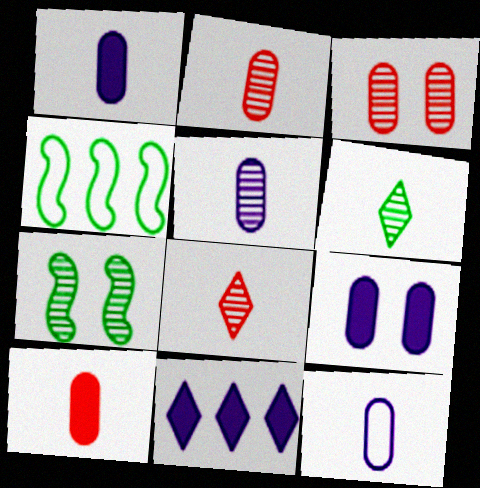[[1, 5, 12], 
[4, 8, 9]]